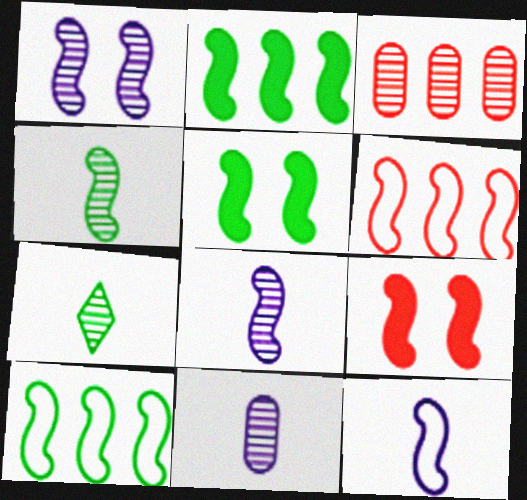[[1, 3, 7], 
[4, 5, 10], 
[5, 6, 8], 
[8, 9, 10]]